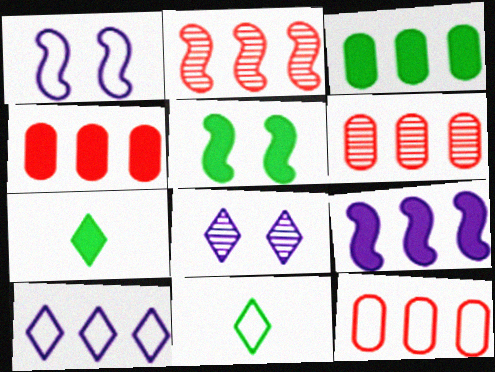[[1, 6, 7], 
[1, 11, 12], 
[2, 3, 10], 
[3, 5, 7], 
[4, 6, 12]]